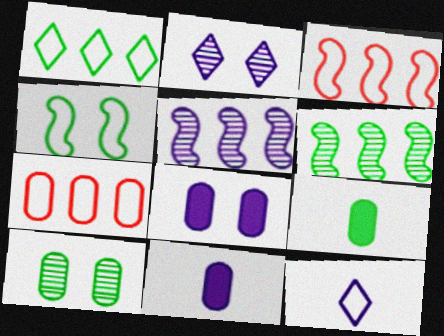[[2, 3, 9], 
[4, 7, 12], 
[5, 8, 12], 
[7, 10, 11]]